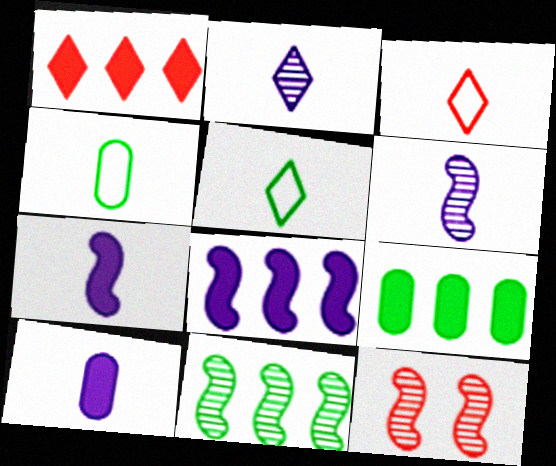[[1, 8, 9], 
[6, 11, 12]]